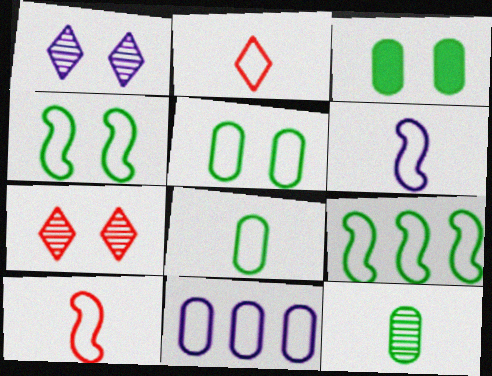[[2, 4, 11], 
[2, 6, 8]]